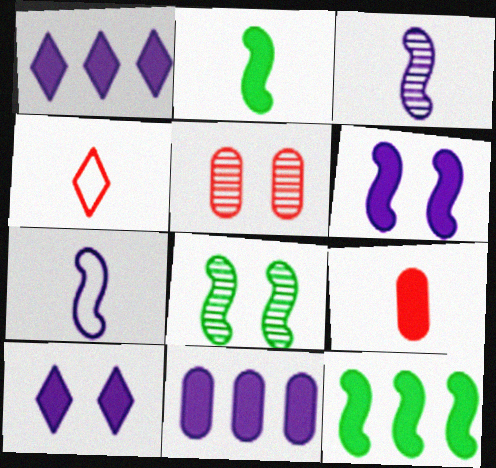[[4, 8, 11], 
[9, 10, 12]]